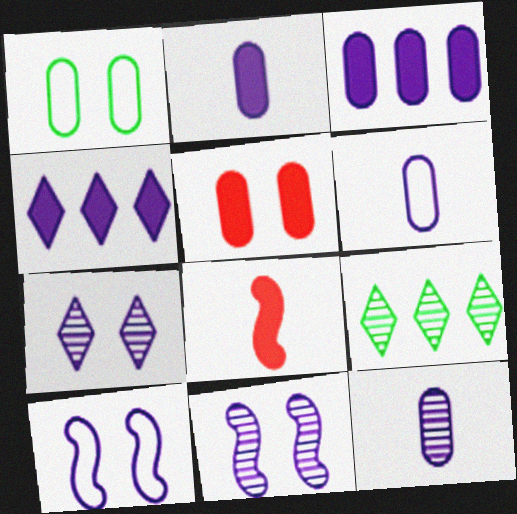[[2, 6, 12], 
[4, 6, 11], 
[4, 10, 12]]